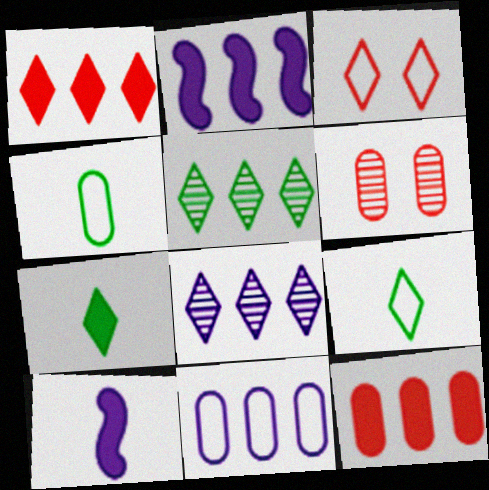[[2, 6, 9], 
[2, 8, 11], 
[3, 7, 8]]